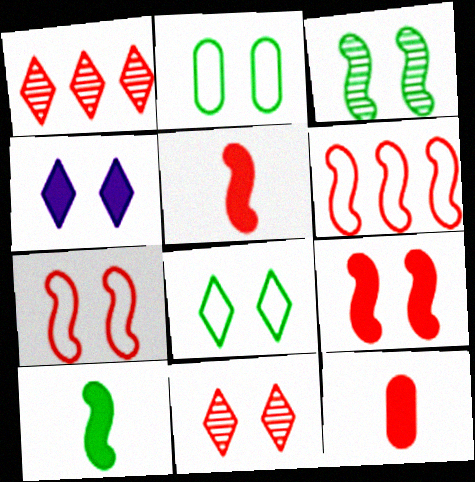[[1, 7, 12], 
[4, 8, 11], 
[6, 11, 12]]